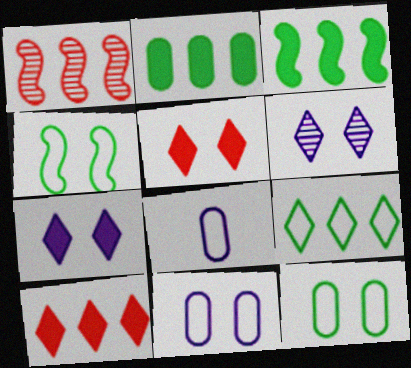[]